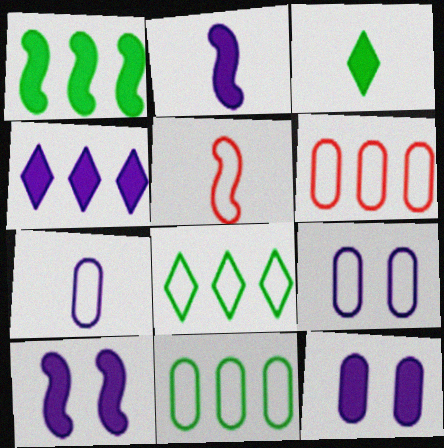[[2, 4, 12], 
[5, 8, 9]]